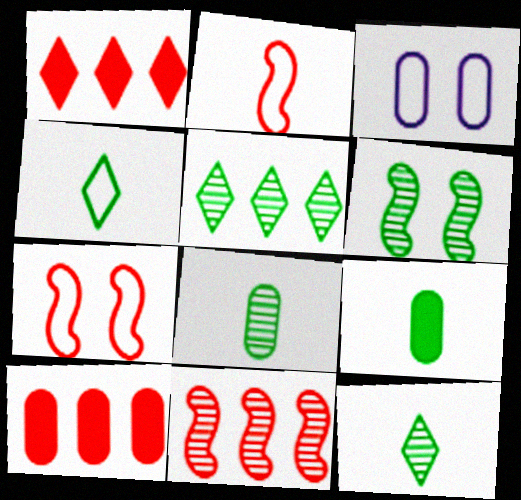[[3, 8, 10], 
[5, 6, 8]]